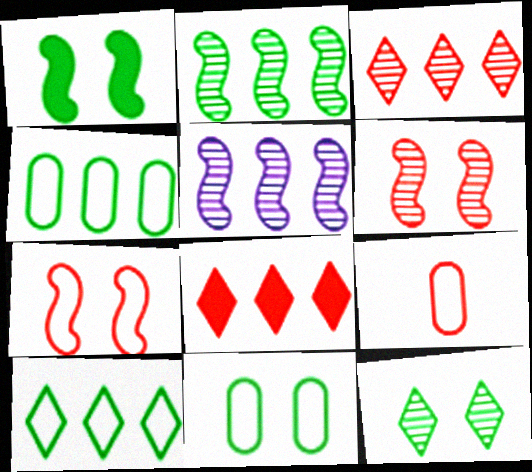[[1, 11, 12], 
[4, 5, 8], 
[6, 8, 9]]